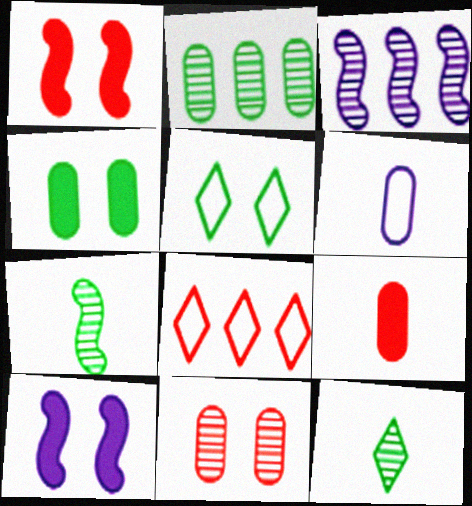[[3, 5, 9], 
[3, 11, 12], 
[5, 10, 11]]